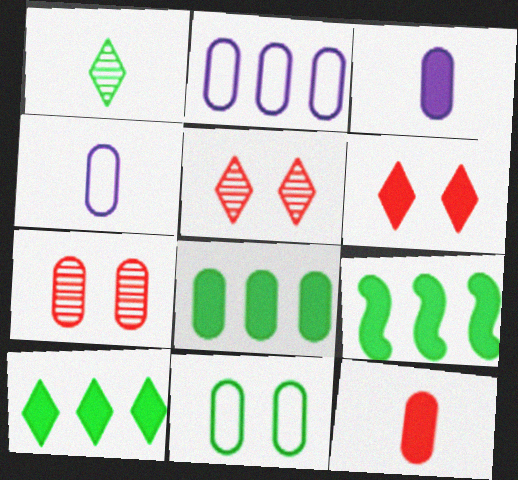[[1, 9, 11], 
[3, 6, 9], 
[4, 5, 9], 
[4, 7, 8], 
[8, 9, 10]]